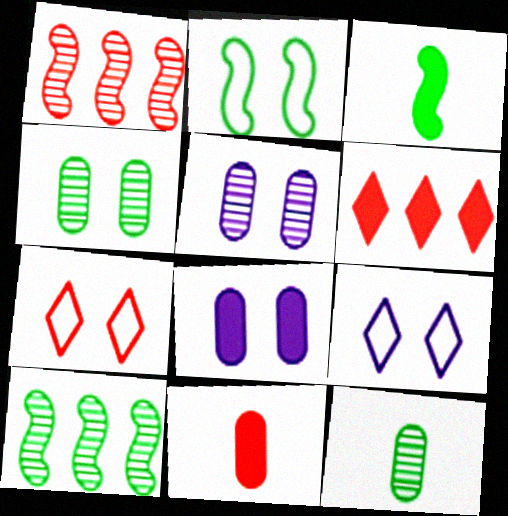[[1, 7, 11], 
[2, 3, 10], 
[3, 6, 8], 
[9, 10, 11]]